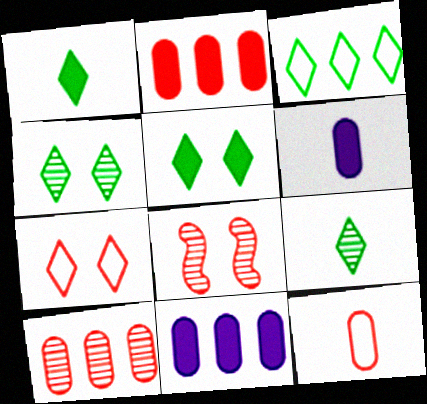[[1, 3, 4], 
[3, 5, 9], 
[3, 6, 8]]